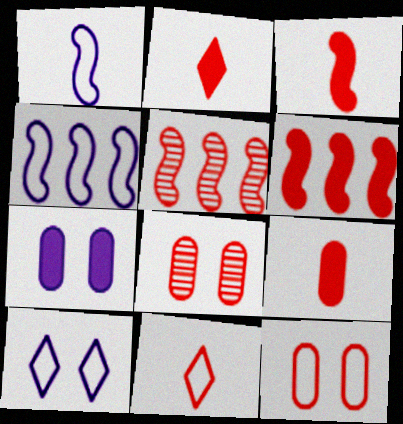[[2, 3, 9], 
[2, 5, 12], 
[6, 8, 11]]